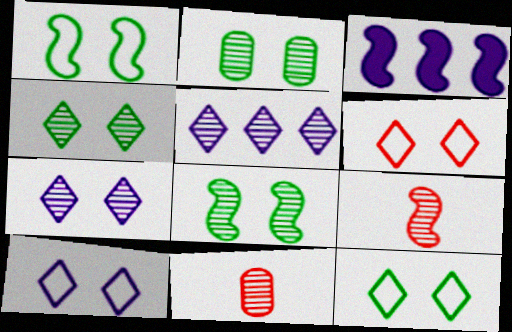[[1, 3, 9], 
[2, 4, 8], 
[2, 5, 9], 
[3, 11, 12], 
[5, 8, 11], 
[6, 10, 12]]